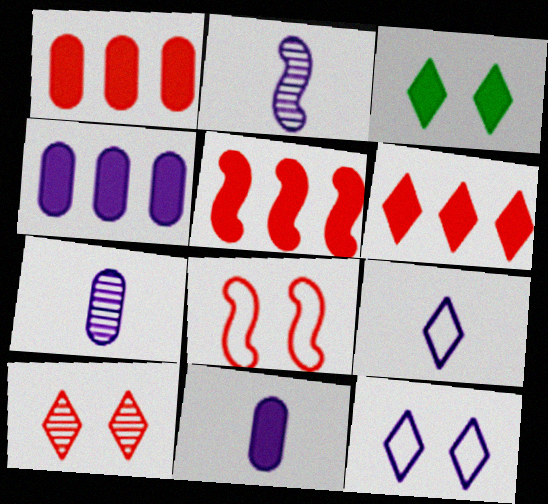[[1, 5, 6], 
[2, 4, 12], 
[2, 9, 11], 
[3, 5, 11], 
[3, 10, 12]]